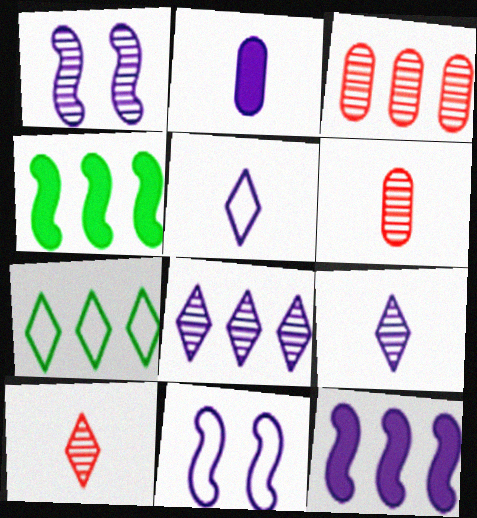[[2, 8, 11], 
[3, 7, 12]]